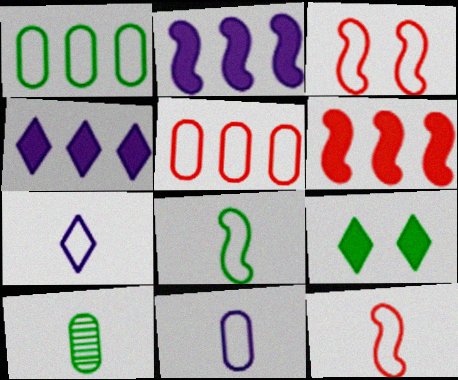[[1, 3, 7], 
[3, 4, 10]]